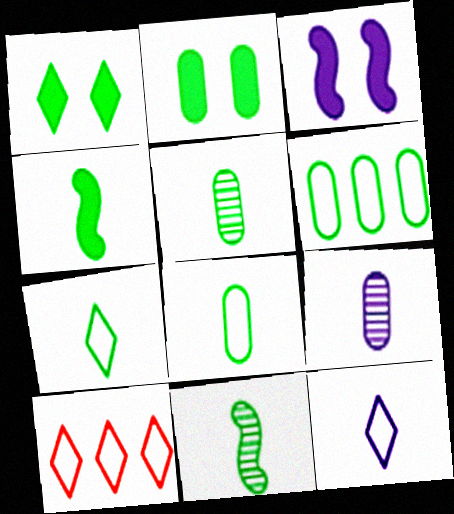[[1, 6, 11], 
[2, 5, 6], 
[3, 5, 10], 
[4, 5, 7]]